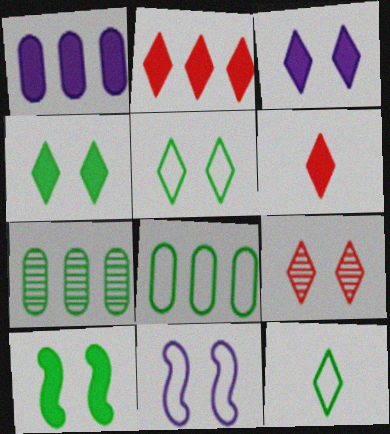[[1, 6, 10], 
[3, 5, 9], 
[6, 7, 11], 
[7, 10, 12]]